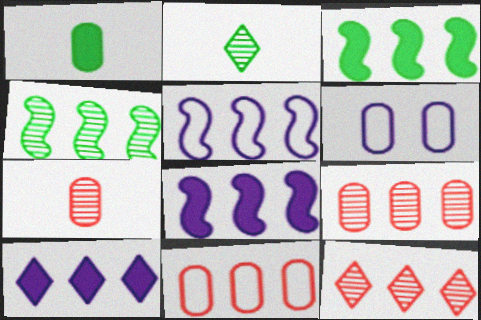[[1, 6, 9], 
[4, 10, 11]]